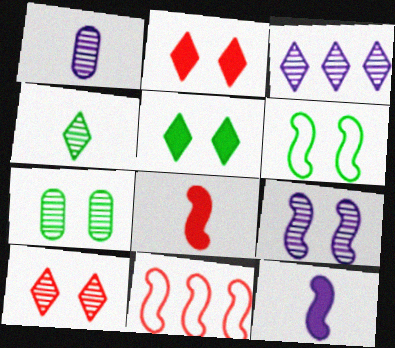[[1, 3, 9], 
[1, 5, 11], 
[3, 4, 10], 
[5, 6, 7], 
[7, 9, 10]]